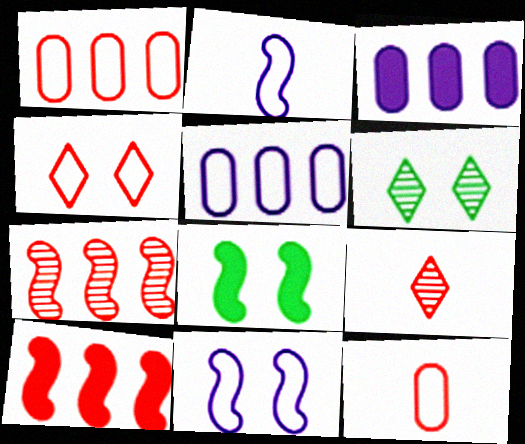[[2, 7, 8], 
[5, 8, 9]]